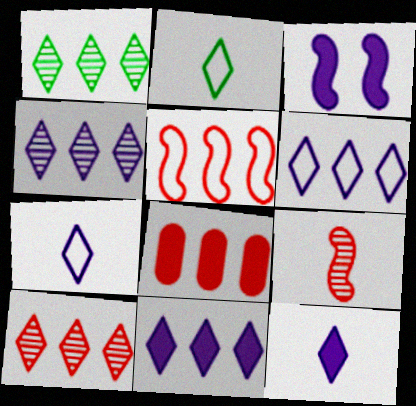[[1, 4, 10], 
[4, 6, 11], 
[5, 8, 10]]